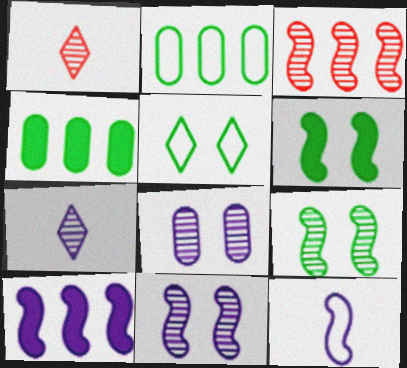[[3, 6, 12], 
[10, 11, 12]]